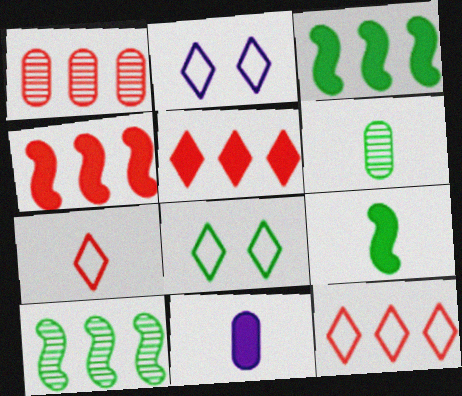[[1, 2, 9], 
[1, 4, 12], 
[2, 4, 6], 
[3, 6, 8]]